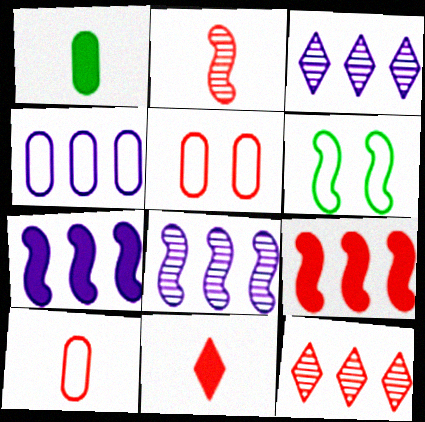[[2, 6, 7], 
[2, 10, 11], 
[3, 4, 7]]